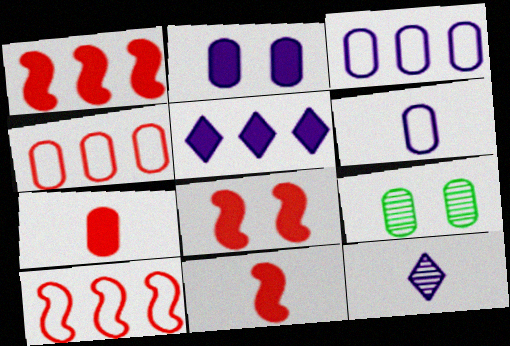[[1, 8, 11], 
[3, 7, 9]]